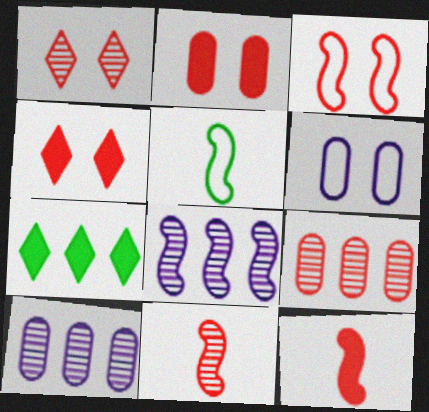[[1, 2, 3], 
[1, 9, 11], 
[4, 5, 10], 
[6, 7, 11]]